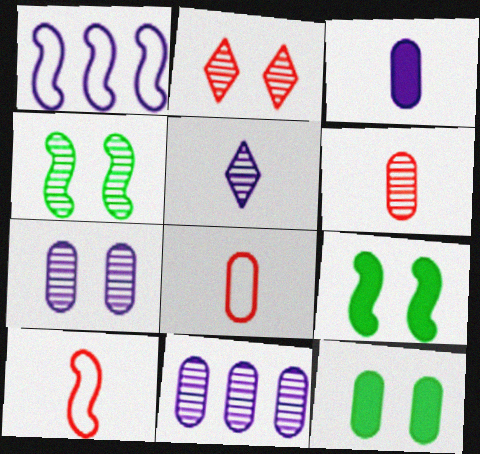[[2, 4, 7], 
[8, 11, 12]]